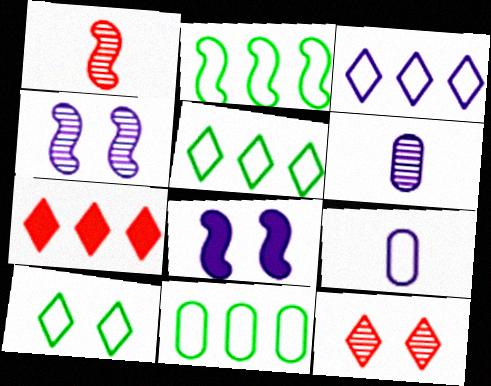[[1, 2, 8], 
[2, 5, 11], 
[3, 6, 8]]